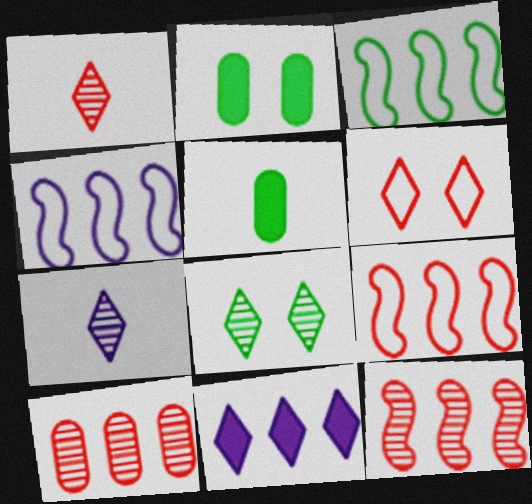[[1, 2, 4], 
[2, 7, 9], 
[3, 4, 9], 
[3, 5, 8], 
[3, 10, 11]]